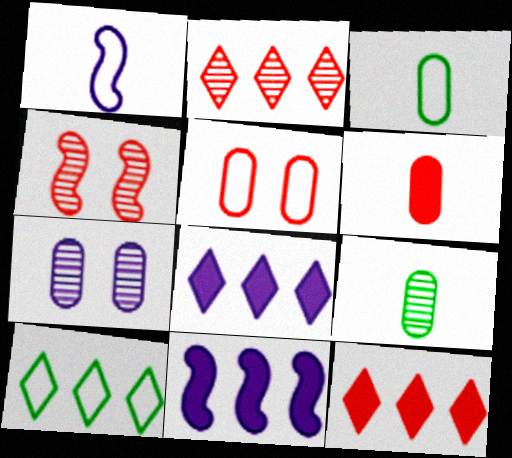[[1, 5, 10], 
[1, 7, 8], 
[2, 8, 10], 
[3, 4, 8]]